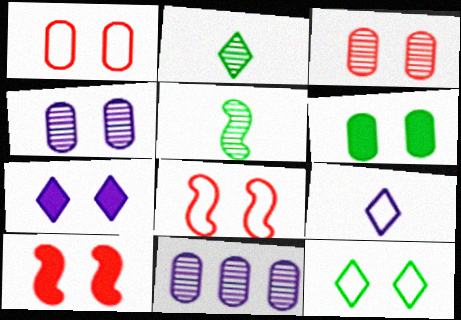[[1, 4, 6], 
[4, 10, 12], 
[6, 7, 10]]